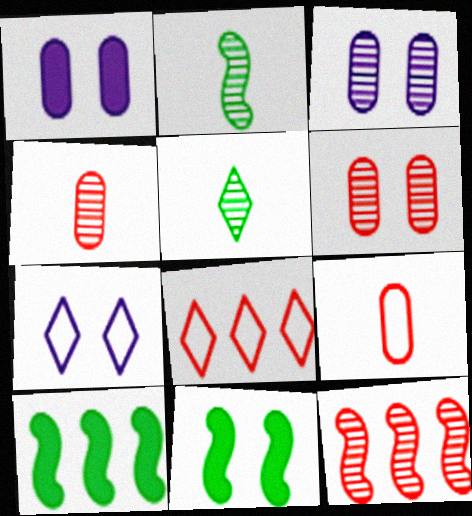[[1, 2, 8], 
[3, 5, 12], 
[4, 7, 10], 
[6, 7, 11]]